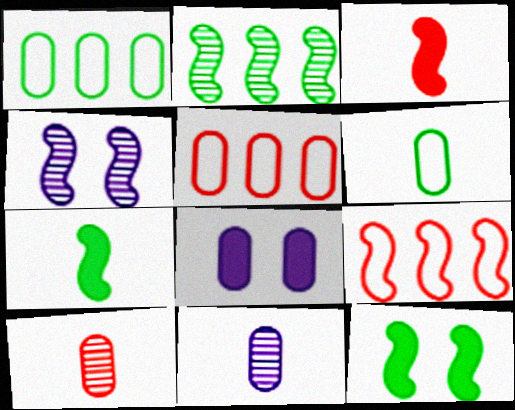[[1, 8, 10], 
[4, 7, 9]]